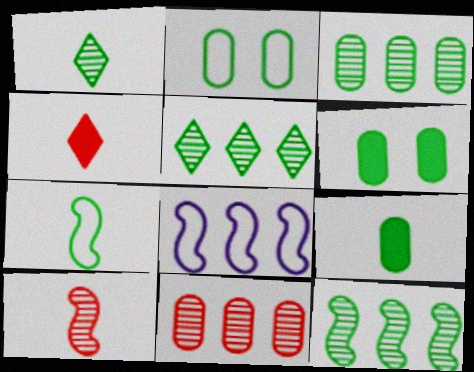[[1, 7, 9], 
[2, 3, 9], 
[3, 5, 12], 
[5, 6, 7]]